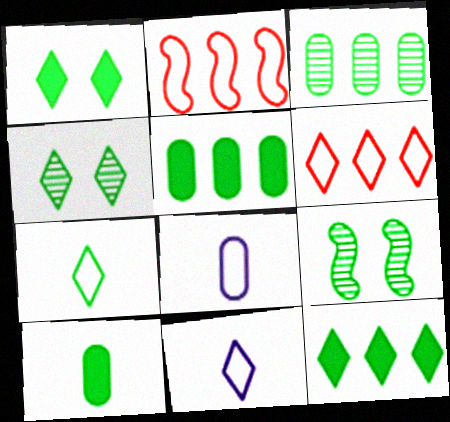[[4, 7, 12], 
[5, 7, 9]]